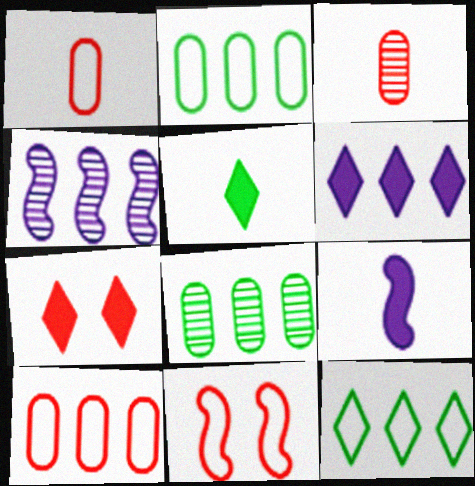[[5, 6, 7]]